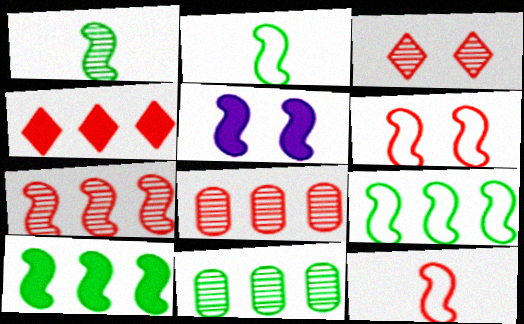[[2, 5, 7]]